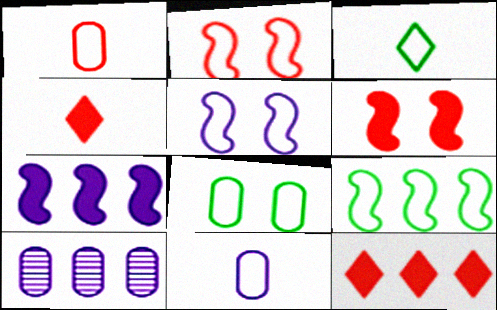[[3, 6, 10], 
[3, 8, 9], 
[9, 10, 12]]